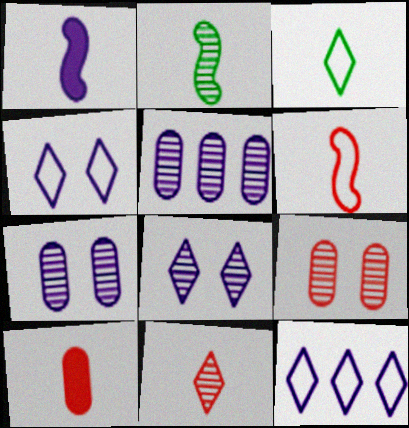[[1, 2, 6], 
[1, 4, 5], 
[1, 7, 12], 
[6, 10, 11]]